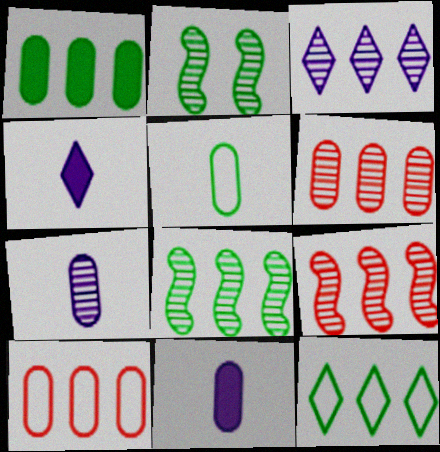[[1, 8, 12], 
[2, 4, 10], 
[3, 6, 8]]